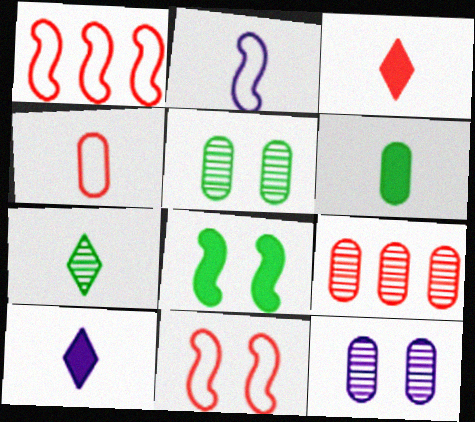[[1, 5, 10], 
[3, 9, 11]]